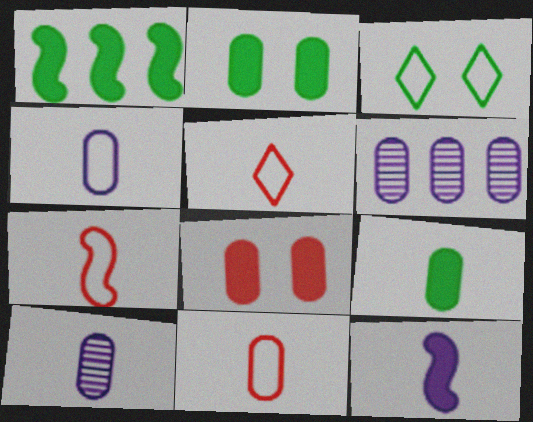[[2, 6, 11], 
[5, 7, 11], 
[9, 10, 11]]